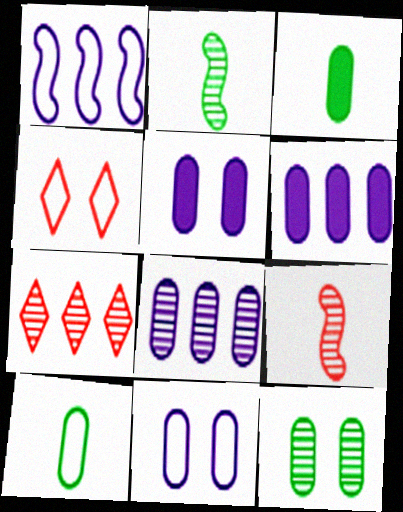[[1, 4, 10], 
[2, 4, 6]]